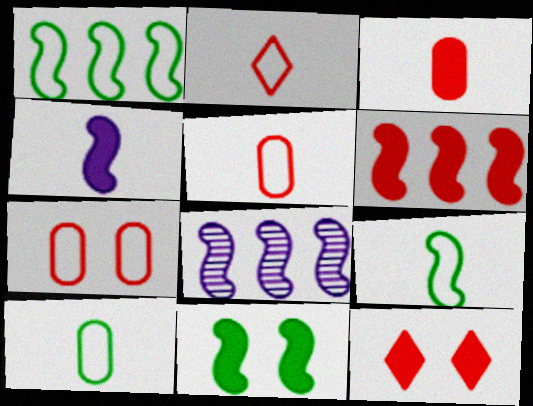[[1, 6, 8], 
[3, 6, 12], 
[4, 6, 11], 
[8, 10, 12]]